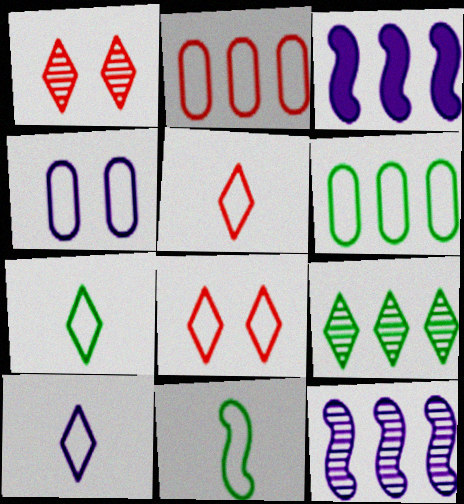[[2, 3, 9], 
[5, 7, 10]]